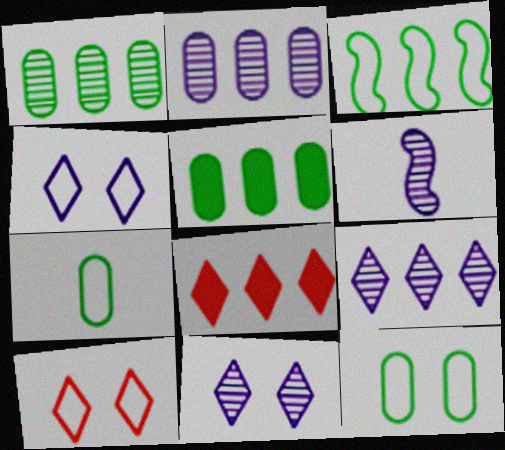[[2, 3, 8], 
[2, 6, 11], 
[5, 6, 10], 
[6, 8, 12]]